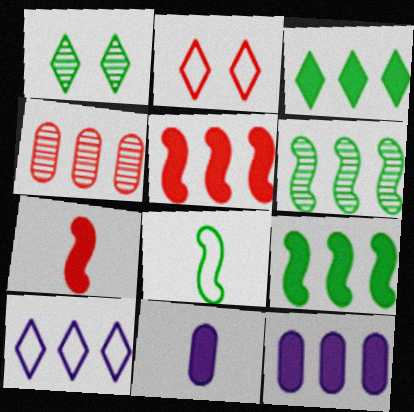[[2, 4, 7], 
[2, 6, 11], 
[3, 5, 12], 
[4, 9, 10]]